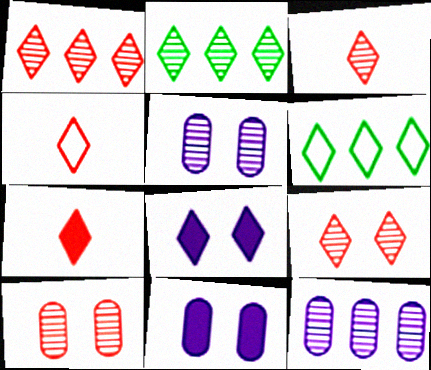[[1, 3, 9], 
[2, 4, 8], 
[3, 4, 7], 
[3, 6, 8]]